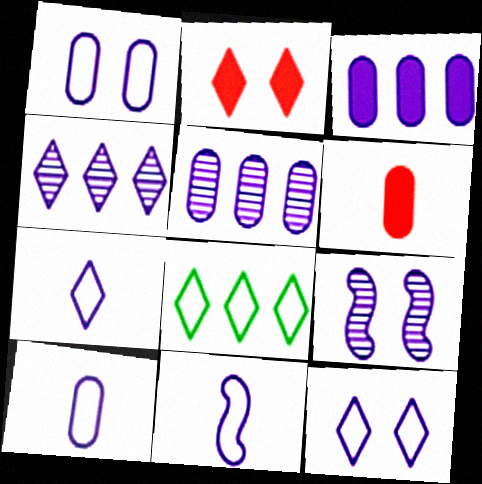[[3, 7, 9], 
[6, 8, 9], 
[7, 10, 11]]